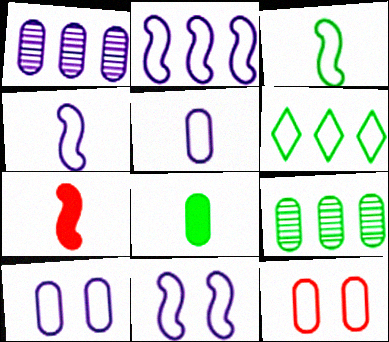[[1, 8, 12], 
[2, 4, 11], 
[4, 6, 12]]